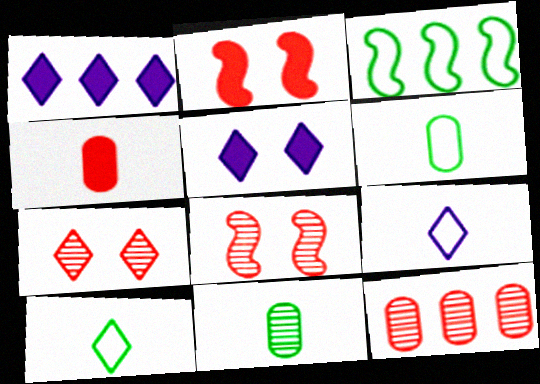[[1, 3, 12], 
[1, 6, 8], 
[1, 7, 10]]